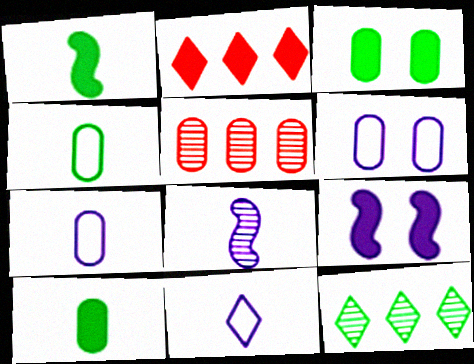[[2, 9, 10], 
[3, 5, 7], 
[5, 6, 10]]